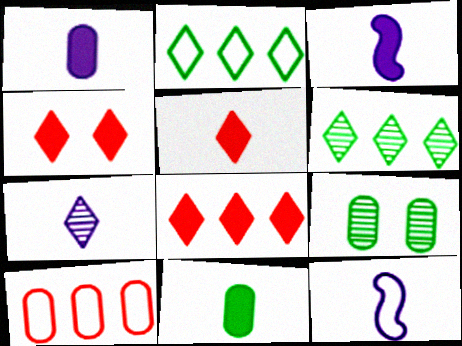[[1, 7, 12], 
[1, 9, 10], 
[2, 4, 7], 
[3, 5, 11], 
[4, 5, 8], 
[8, 9, 12]]